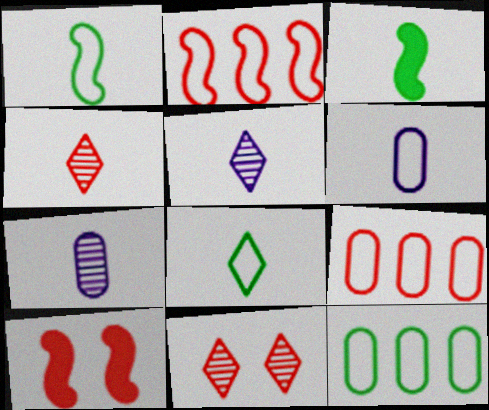[[3, 4, 6], 
[4, 9, 10], 
[5, 10, 12]]